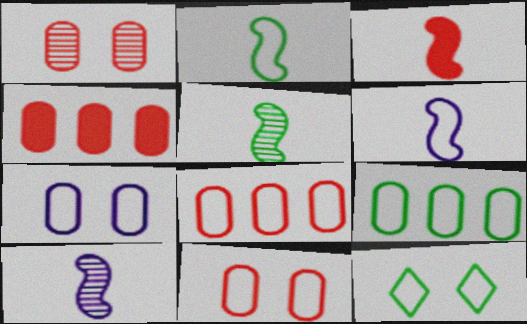[[2, 3, 10], 
[2, 9, 12], 
[3, 5, 6], 
[4, 10, 12], 
[6, 8, 12]]